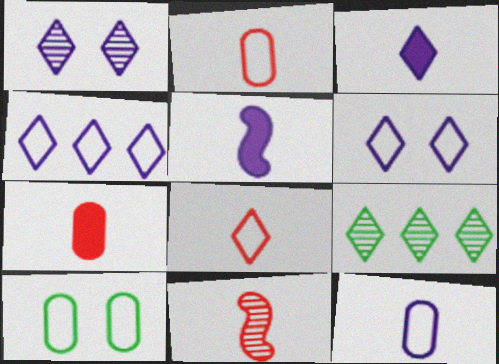[[1, 3, 4], 
[7, 8, 11]]